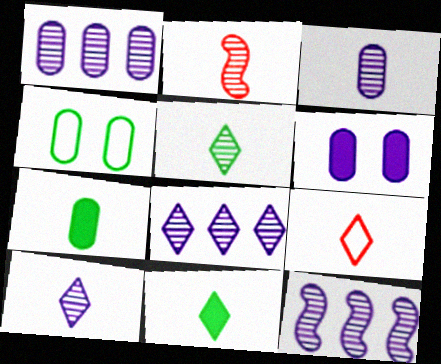[[1, 8, 12], 
[2, 3, 5], 
[9, 10, 11]]